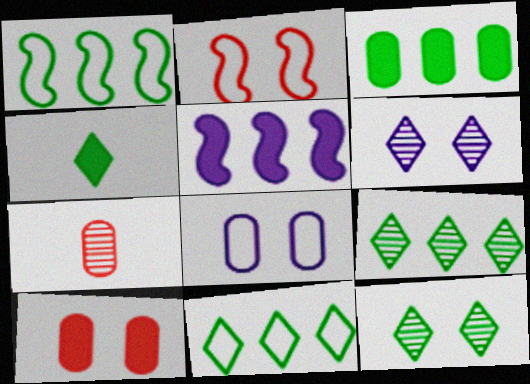[[1, 3, 9], 
[3, 7, 8], 
[4, 5, 10], 
[4, 11, 12]]